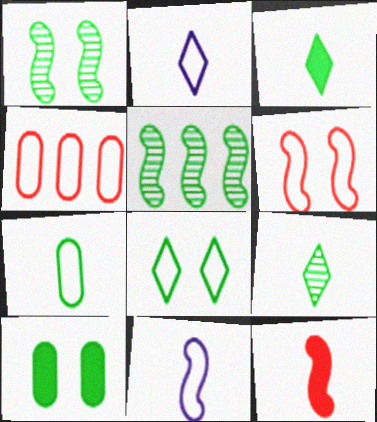[[1, 8, 10], 
[4, 8, 11]]